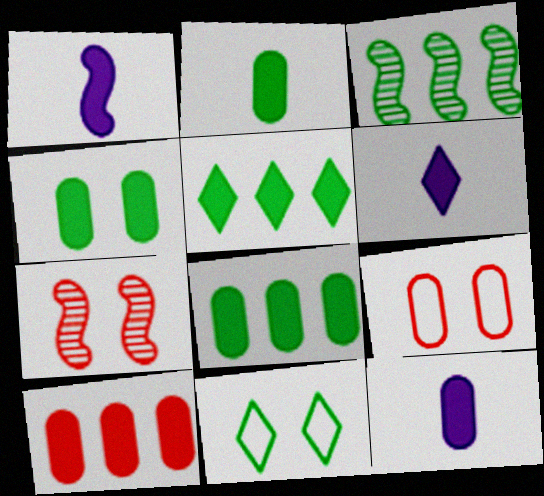[[1, 6, 12], 
[2, 3, 11], 
[2, 4, 8], 
[3, 6, 9], 
[4, 10, 12]]